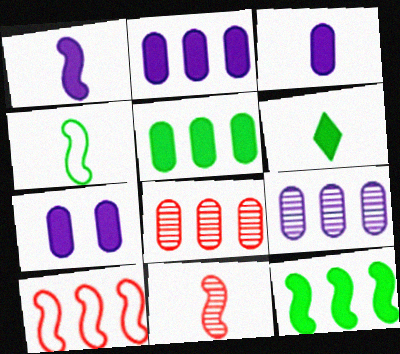[[1, 4, 11], 
[2, 3, 7]]